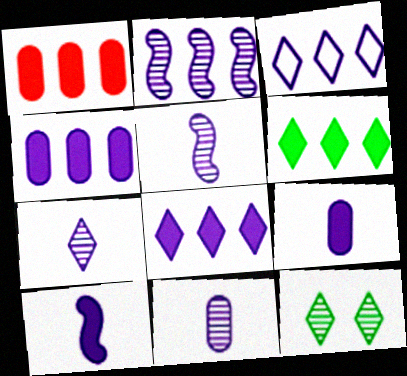[[2, 3, 4], 
[5, 7, 11]]